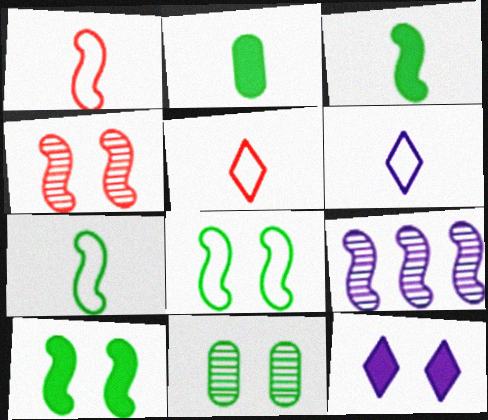[[1, 9, 10]]